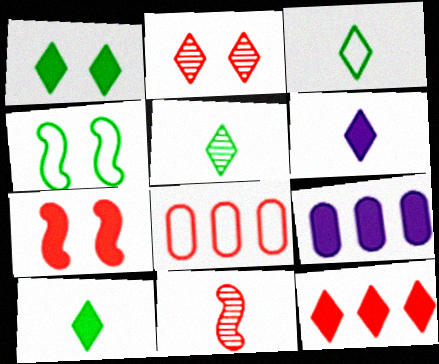[[1, 6, 12], 
[3, 5, 10], 
[7, 9, 10]]